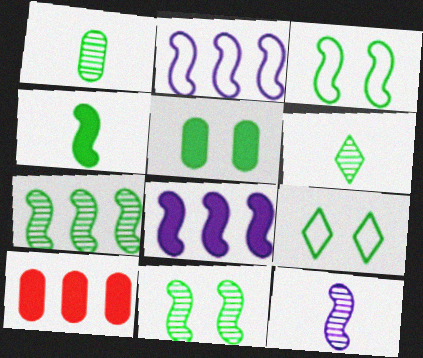[[3, 4, 7], 
[5, 9, 11], 
[9, 10, 12]]